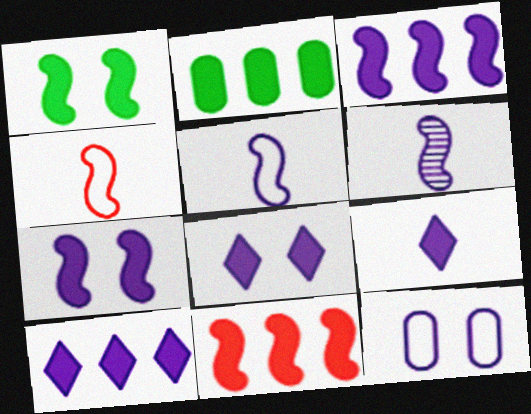[[2, 10, 11], 
[6, 10, 12], 
[8, 9, 10]]